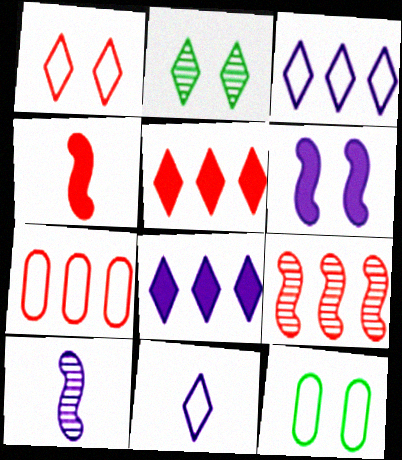[[2, 5, 11], 
[5, 7, 9], 
[5, 10, 12]]